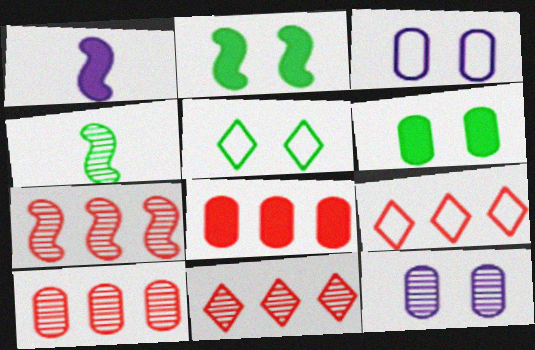[[1, 5, 10], 
[4, 11, 12], 
[7, 8, 9], 
[7, 10, 11]]